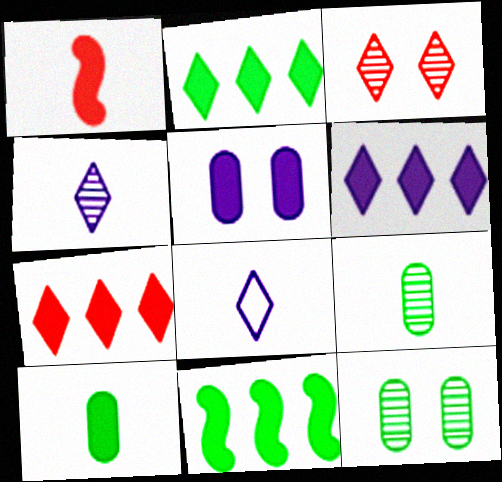[[1, 2, 5], 
[1, 8, 9], 
[2, 3, 8], 
[2, 6, 7]]